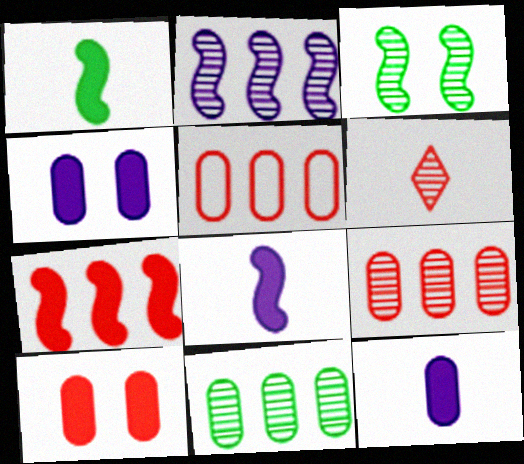[]